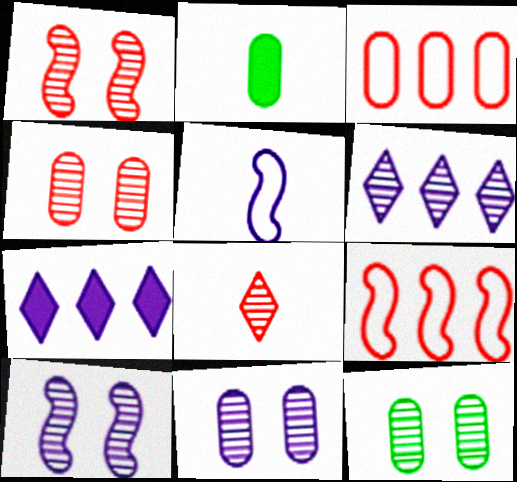[[2, 3, 11], 
[2, 5, 8], 
[4, 11, 12], 
[5, 7, 11]]